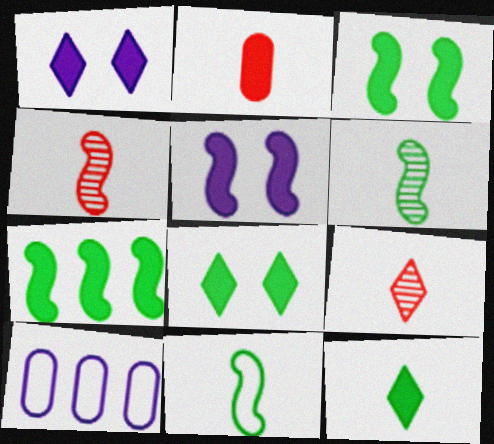[[1, 2, 7], 
[3, 9, 10], 
[4, 8, 10]]